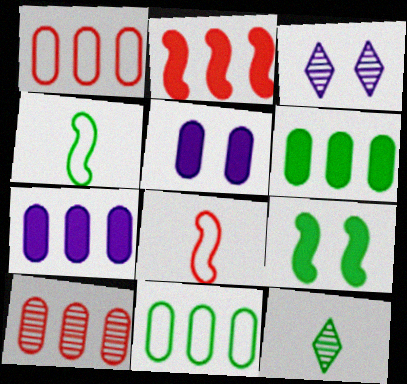[[3, 6, 8], 
[7, 10, 11], 
[9, 11, 12]]